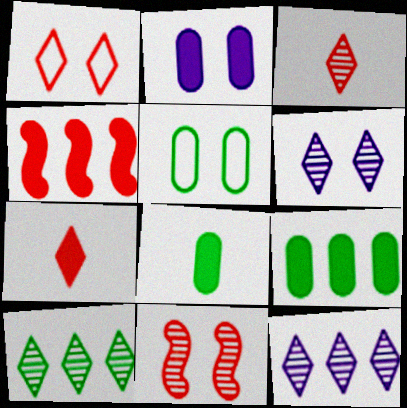[[3, 6, 10]]